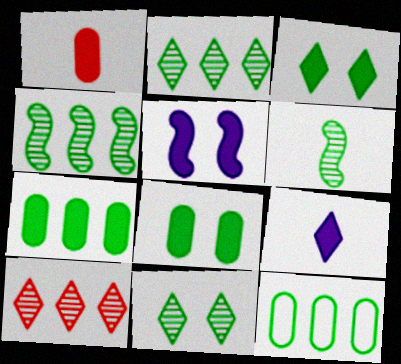[[3, 6, 12]]